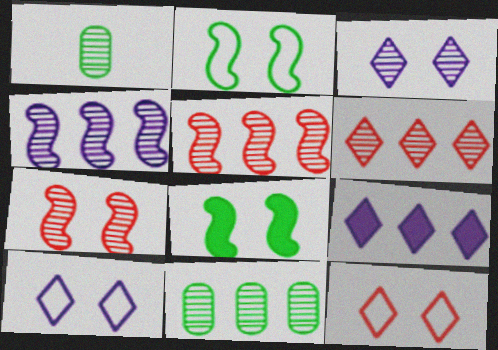[[1, 3, 5], 
[4, 6, 11]]